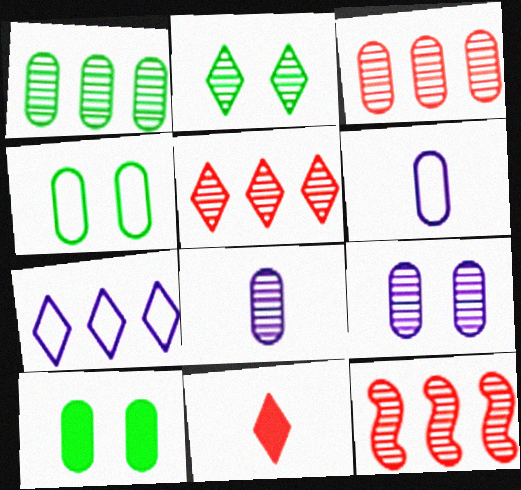[[2, 7, 11], 
[2, 8, 12], 
[3, 5, 12], 
[3, 6, 10]]